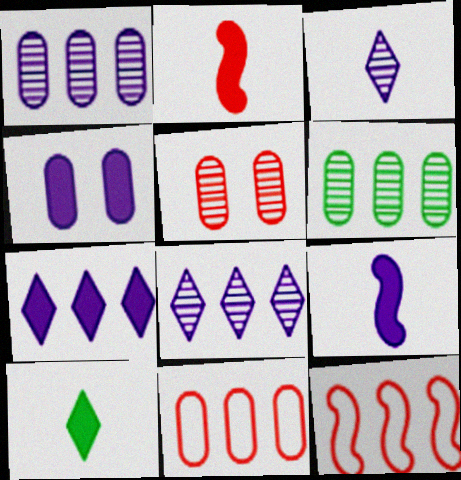[[4, 7, 9], 
[6, 7, 12]]